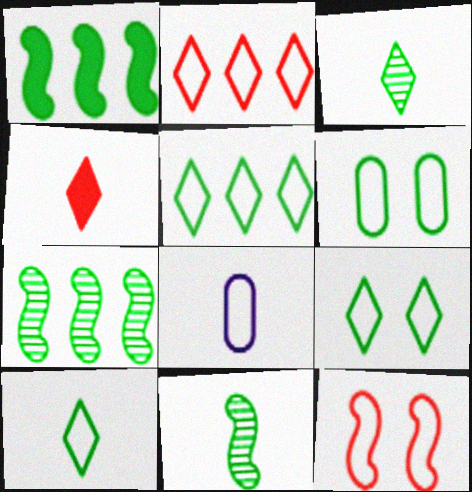[[1, 3, 6], 
[4, 8, 11], 
[5, 8, 12], 
[5, 9, 10]]